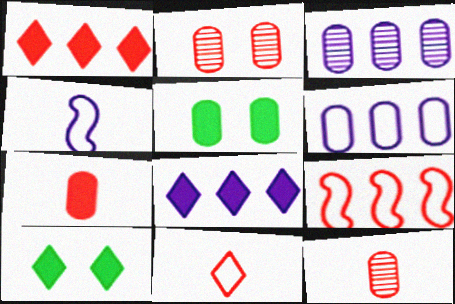[[5, 6, 12]]